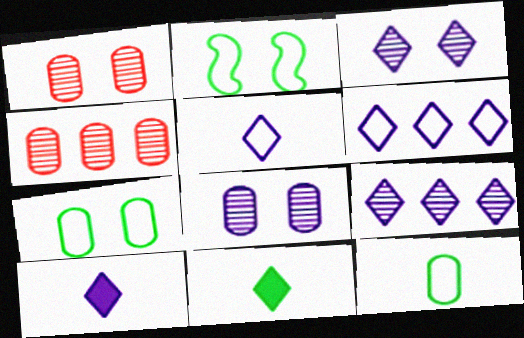[[2, 4, 10], 
[3, 6, 10]]